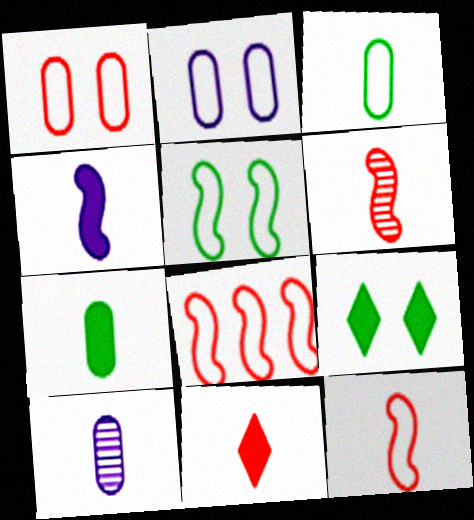[[4, 7, 11], 
[8, 9, 10]]